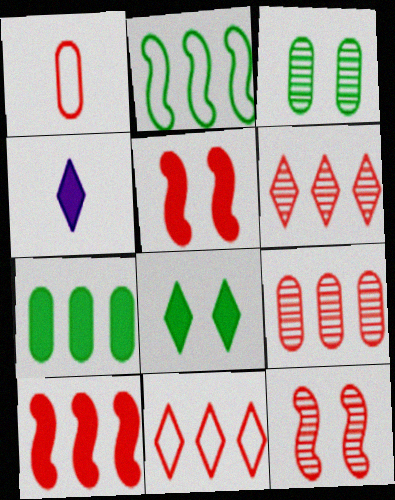[[1, 5, 6], 
[4, 5, 7], 
[9, 10, 11]]